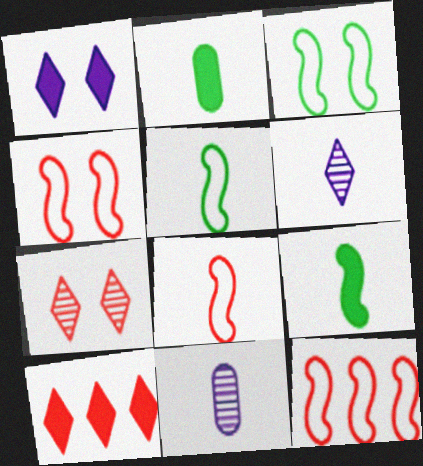[[2, 6, 8], 
[3, 10, 11], 
[4, 8, 12]]